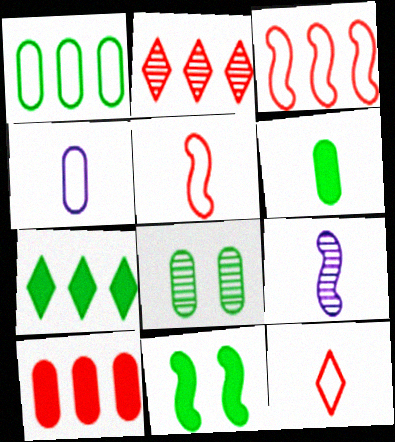[[1, 6, 8], 
[2, 3, 10], 
[2, 4, 11], 
[2, 8, 9], 
[3, 9, 11], 
[4, 8, 10], 
[6, 7, 11], 
[6, 9, 12]]